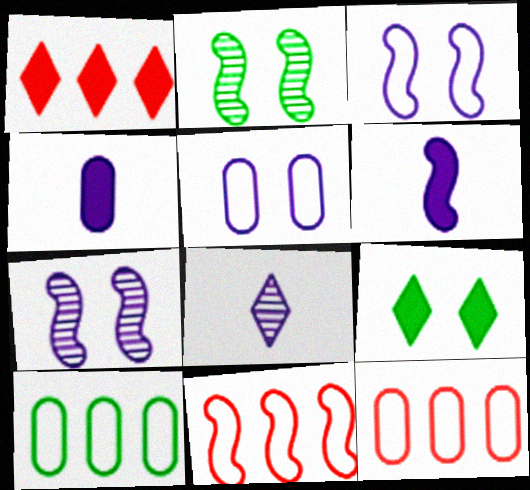[[2, 6, 11]]